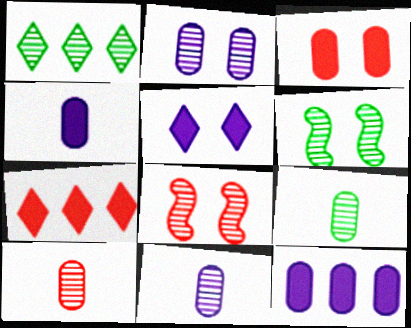[[1, 6, 9], 
[1, 8, 11], 
[9, 10, 11]]